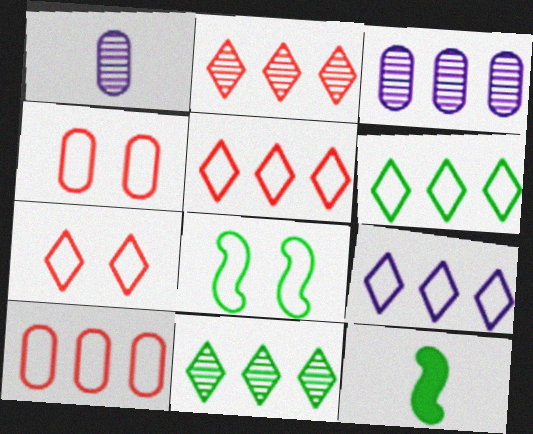[[3, 7, 12], 
[5, 6, 9]]